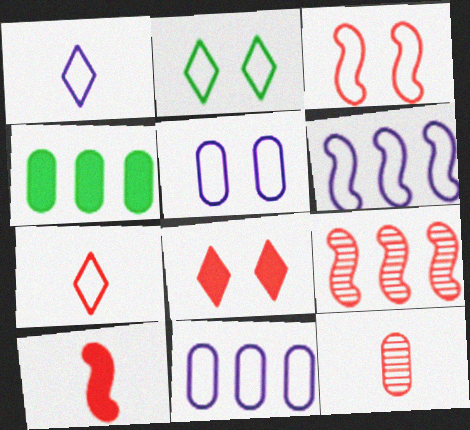[[1, 5, 6], 
[2, 3, 5], 
[3, 9, 10], 
[4, 5, 12], 
[7, 10, 12]]